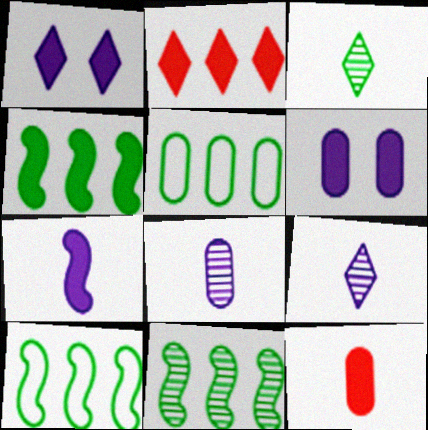[[1, 4, 12], 
[4, 10, 11]]